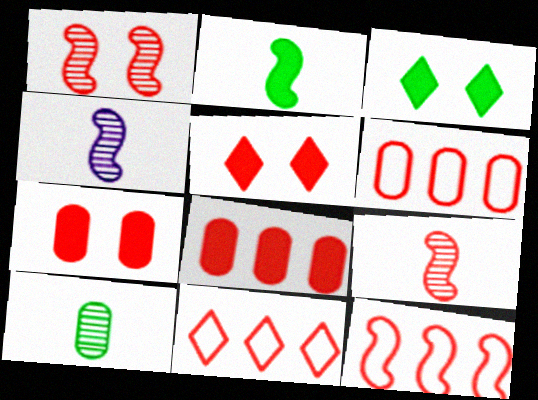[[3, 4, 6], 
[5, 6, 9], 
[6, 11, 12], 
[7, 9, 11]]